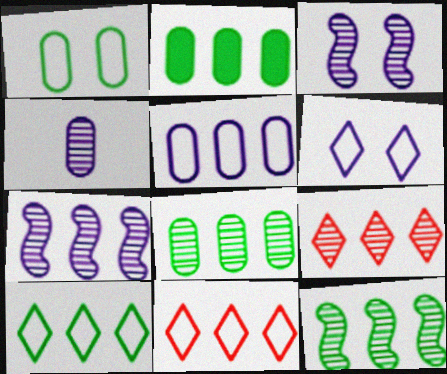[[2, 7, 11], 
[2, 10, 12], 
[7, 8, 9]]